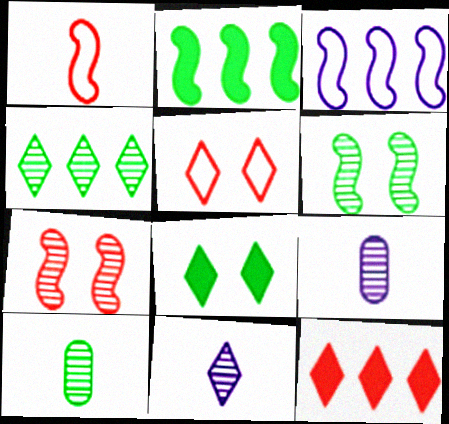[[2, 5, 9], 
[4, 6, 10], 
[4, 7, 9]]